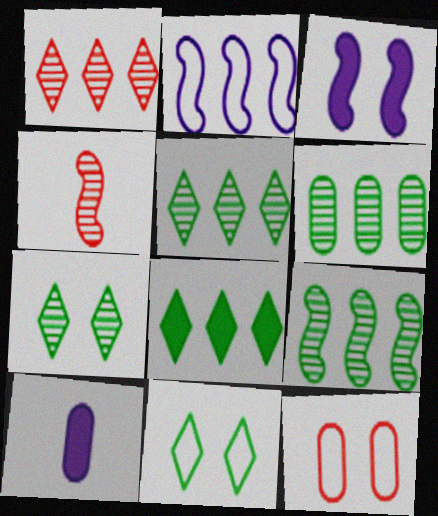[[3, 7, 12], 
[5, 6, 9], 
[6, 10, 12]]